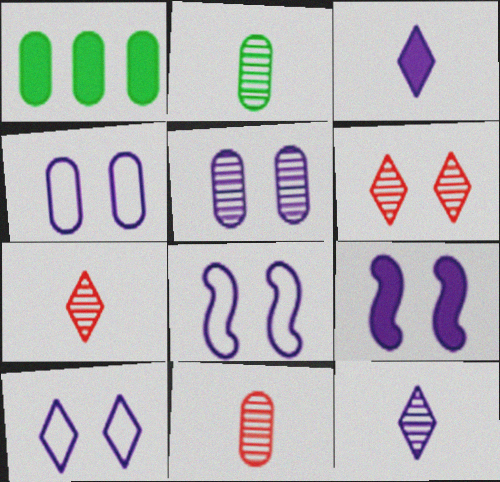[[1, 4, 11], 
[1, 7, 8], 
[4, 8, 10], 
[5, 9, 10]]